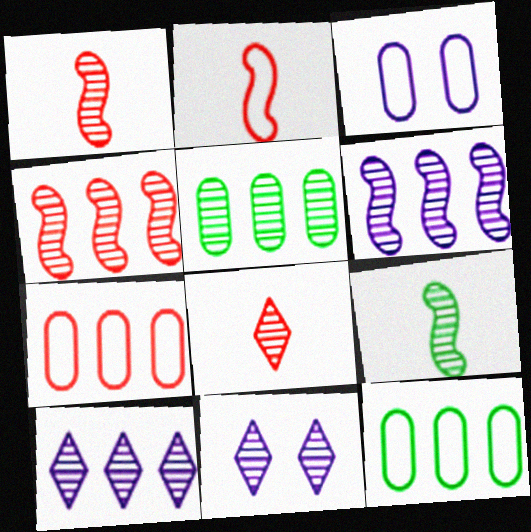[[1, 5, 11], 
[4, 5, 10]]